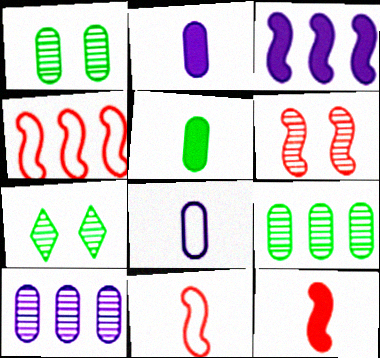[[2, 4, 7], 
[4, 6, 12]]